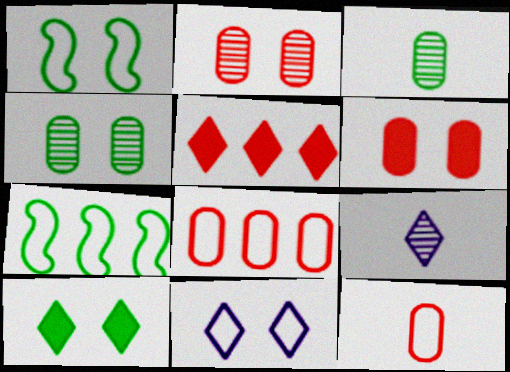[[1, 4, 10], 
[3, 7, 10], 
[6, 7, 9], 
[7, 11, 12]]